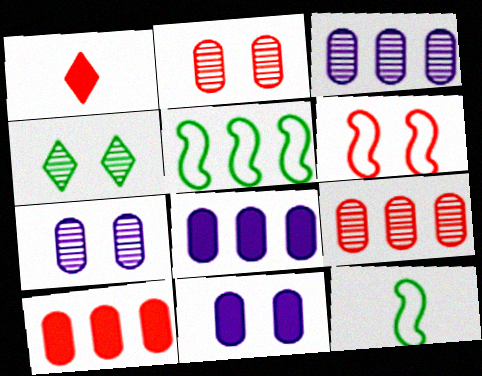[[1, 5, 7], 
[1, 6, 9], 
[4, 6, 11]]